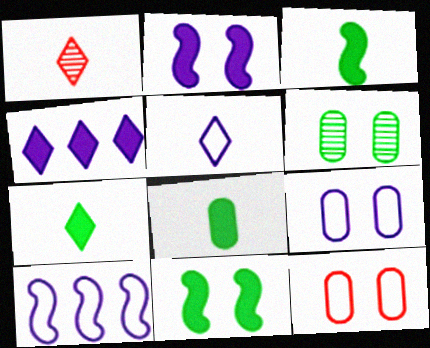[[1, 5, 7], 
[3, 7, 8], 
[5, 9, 10]]